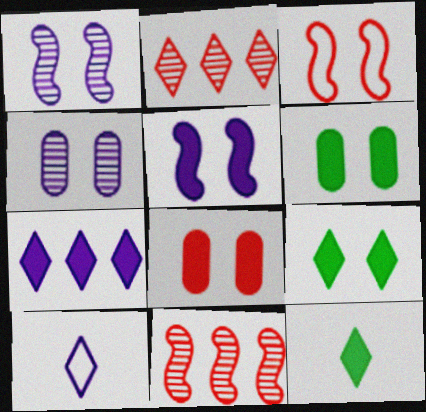[[2, 9, 10], 
[3, 4, 9], 
[5, 8, 9], 
[6, 10, 11]]